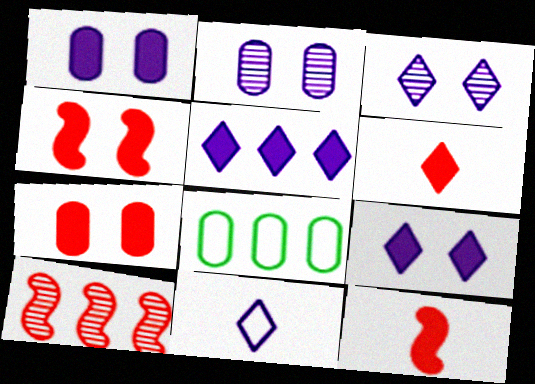[[3, 5, 11], 
[3, 8, 12], 
[5, 8, 10]]